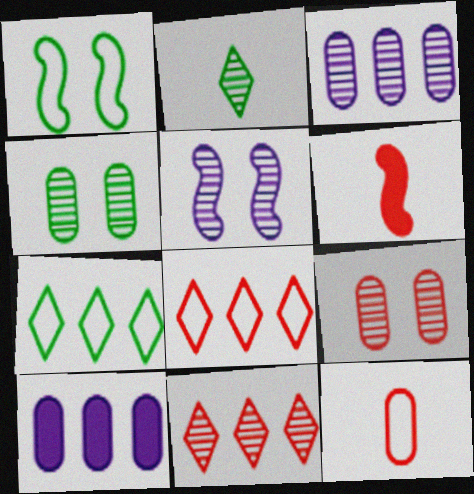[[4, 10, 12], 
[6, 8, 9]]